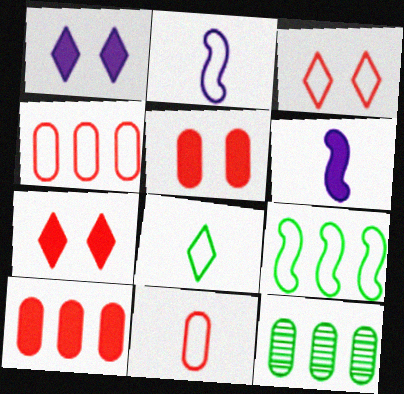[[2, 7, 12], 
[2, 8, 11], 
[3, 6, 12]]